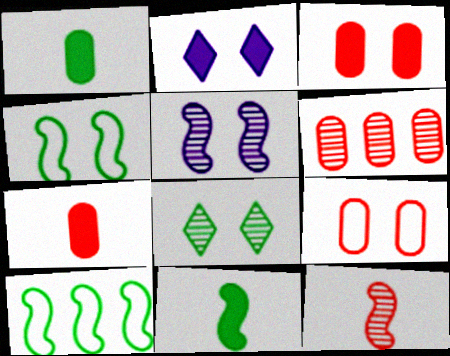[[1, 8, 10], 
[6, 7, 9]]